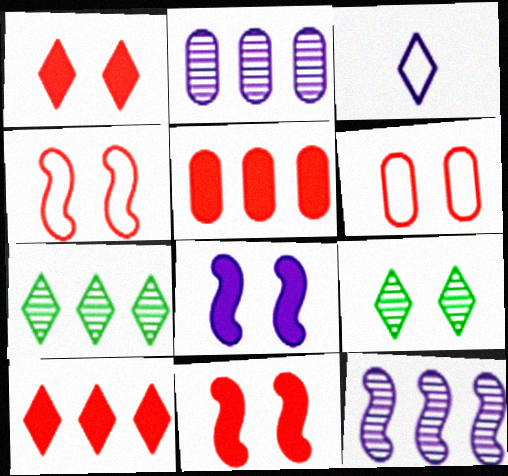[[1, 3, 7], 
[2, 3, 8], 
[3, 9, 10], 
[6, 8, 9]]